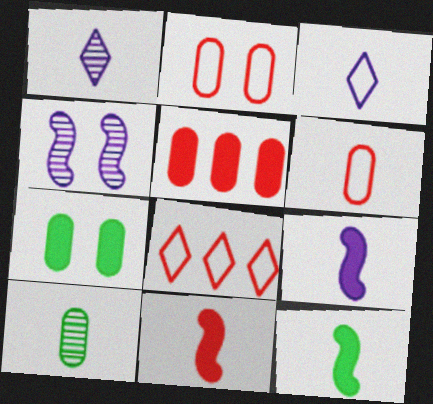[[1, 6, 12], 
[3, 10, 11], 
[9, 11, 12]]